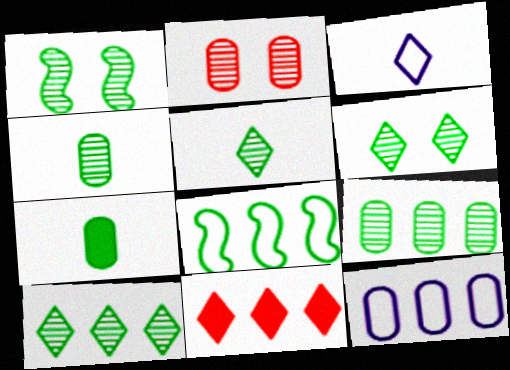[[1, 4, 10], 
[1, 5, 9], 
[2, 7, 12], 
[3, 6, 11], 
[5, 6, 10], 
[6, 7, 8]]